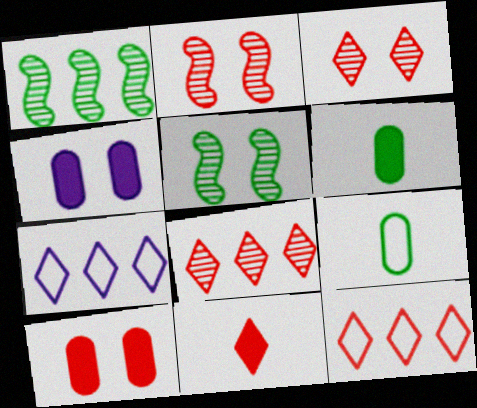[[2, 6, 7], 
[3, 11, 12]]